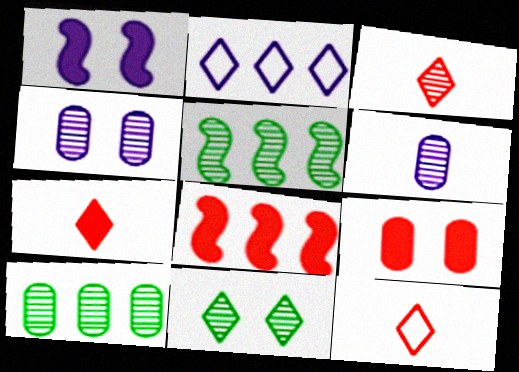[[1, 2, 6], 
[1, 10, 12], 
[2, 7, 11], 
[2, 8, 10], 
[3, 4, 5], 
[3, 7, 12], 
[7, 8, 9]]